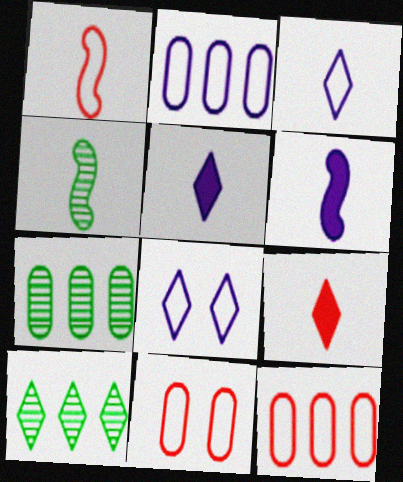[[1, 4, 6], 
[6, 10, 11], 
[8, 9, 10]]